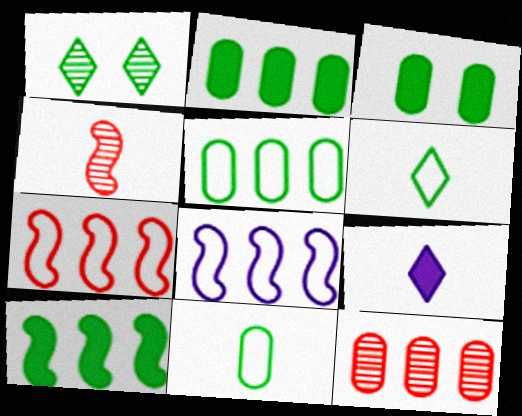[[1, 10, 11], 
[4, 9, 11]]